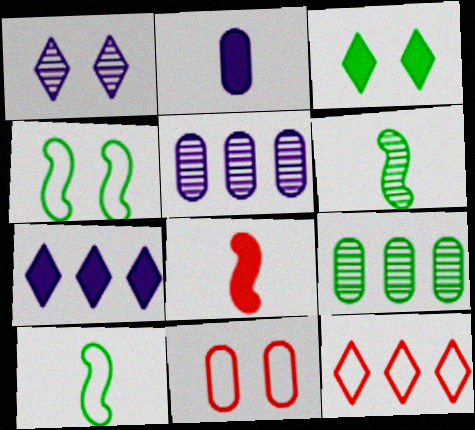[[2, 9, 11], 
[3, 9, 10], 
[6, 7, 11]]